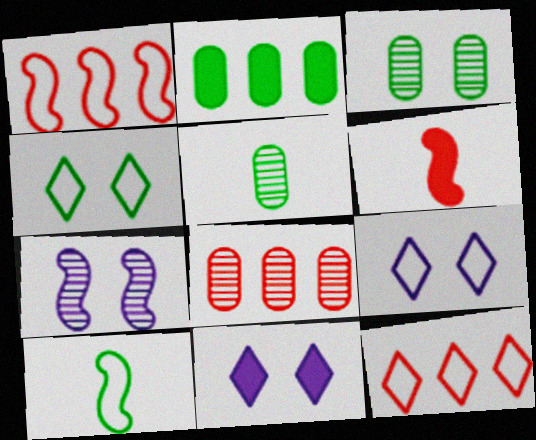[[1, 5, 11], 
[2, 6, 11], 
[8, 10, 11]]